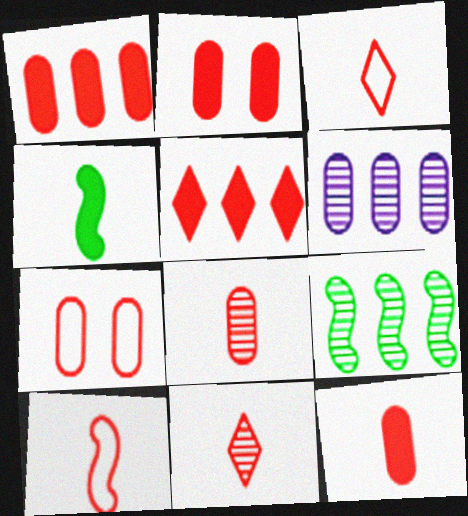[[1, 2, 12], 
[1, 7, 8], 
[10, 11, 12]]